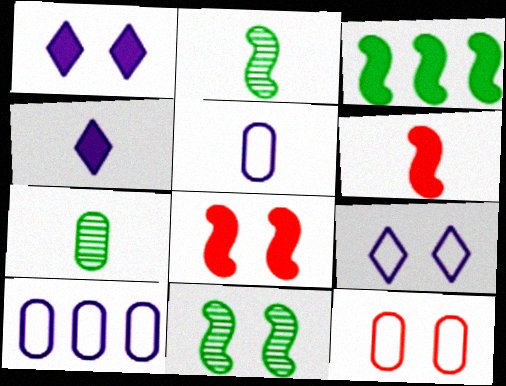[[1, 11, 12]]